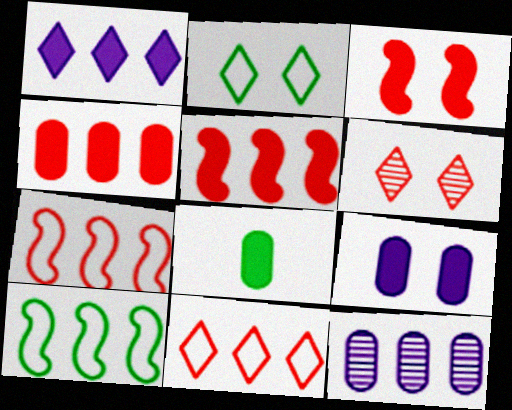[[1, 3, 8], 
[4, 8, 9]]